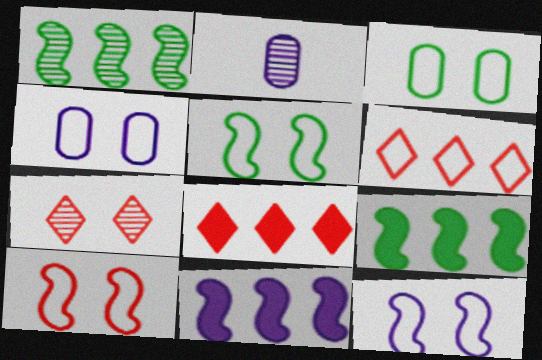[[1, 2, 7], 
[2, 5, 8], 
[5, 10, 12]]